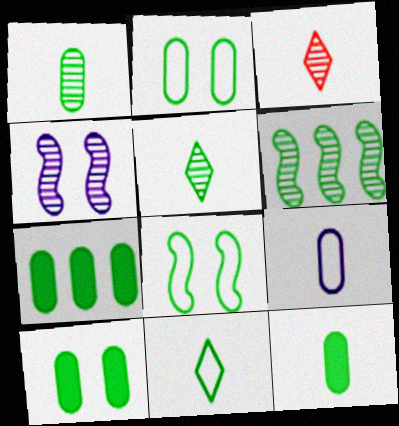[[1, 2, 7], 
[5, 7, 8], 
[6, 10, 11], 
[7, 10, 12]]